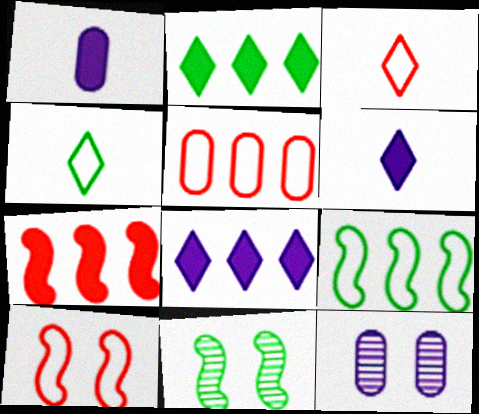[[3, 5, 10], 
[4, 7, 12], 
[5, 6, 11]]